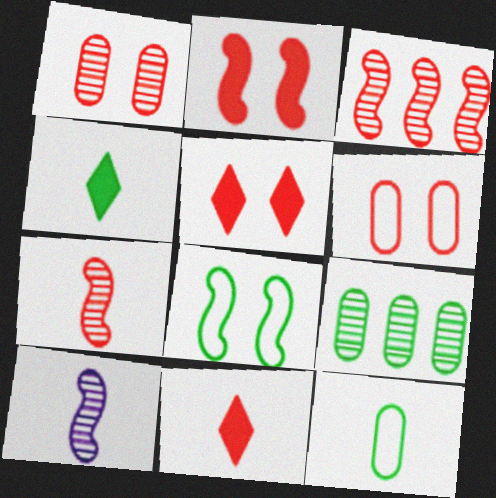[[3, 6, 11], 
[4, 8, 9], 
[10, 11, 12]]